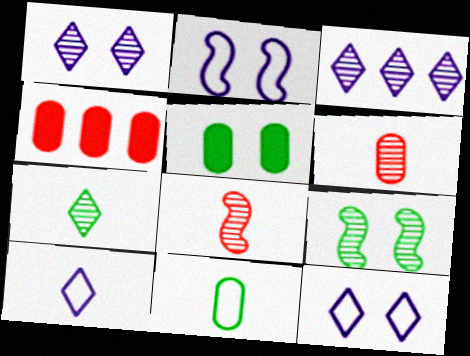[[2, 4, 7], 
[3, 6, 9], 
[4, 9, 10]]